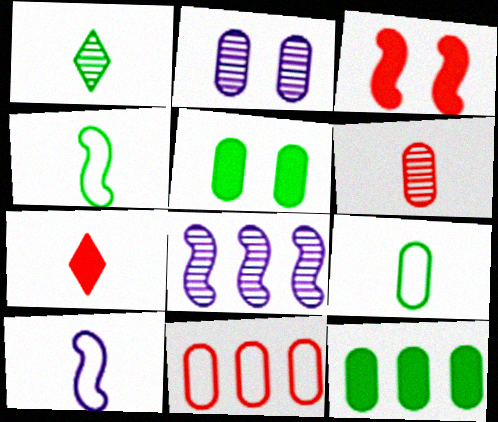[[3, 4, 8]]